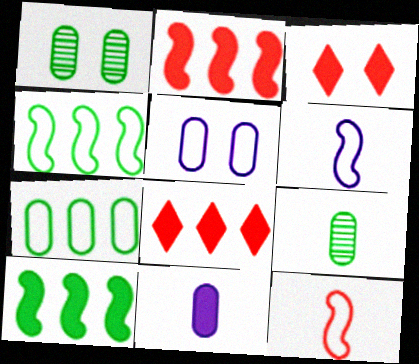[[1, 6, 8], 
[3, 10, 11]]